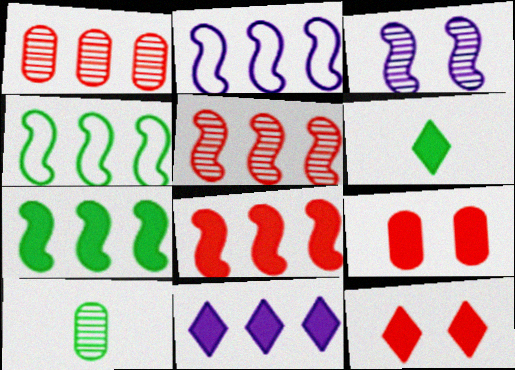[[1, 4, 11], 
[2, 5, 7], 
[2, 10, 12], 
[6, 11, 12]]